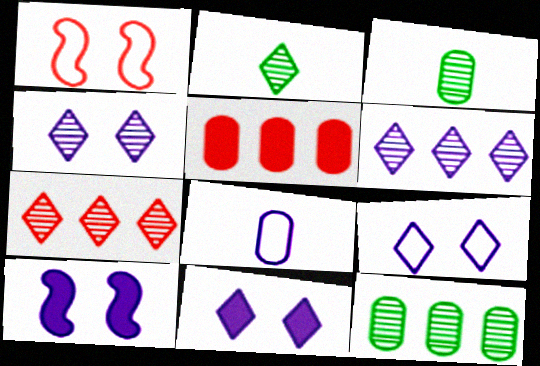[[2, 4, 7], 
[4, 9, 11], 
[6, 8, 10]]